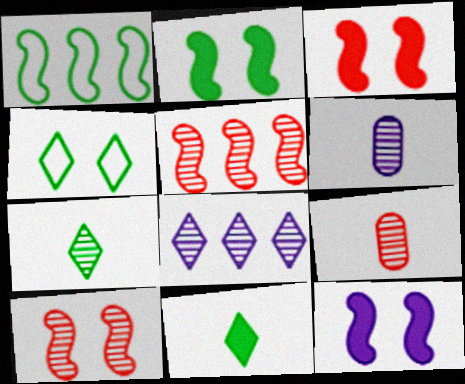[[2, 3, 12]]